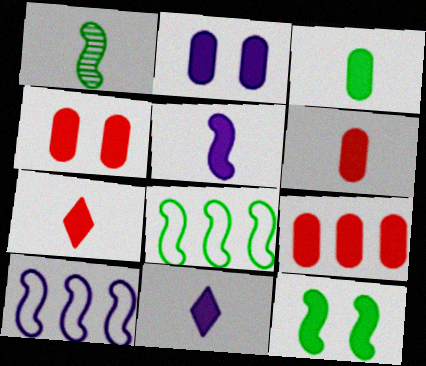[[1, 8, 12], 
[2, 3, 9], 
[3, 5, 7], 
[4, 6, 9], 
[9, 11, 12]]